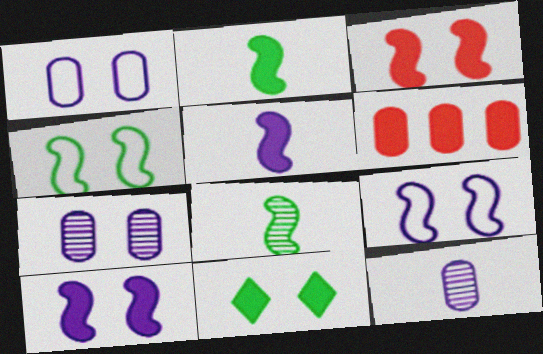[[5, 6, 11]]